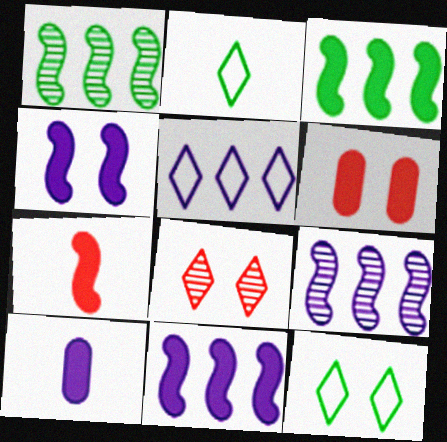[[2, 6, 9], 
[3, 4, 7]]